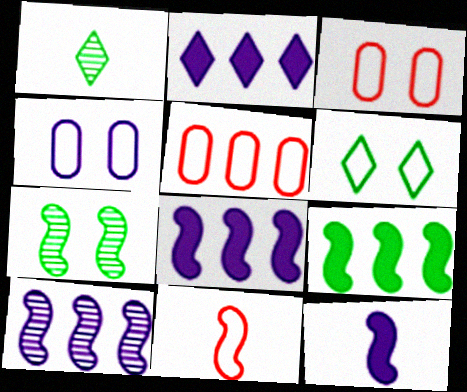[[1, 3, 8], 
[7, 8, 11]]